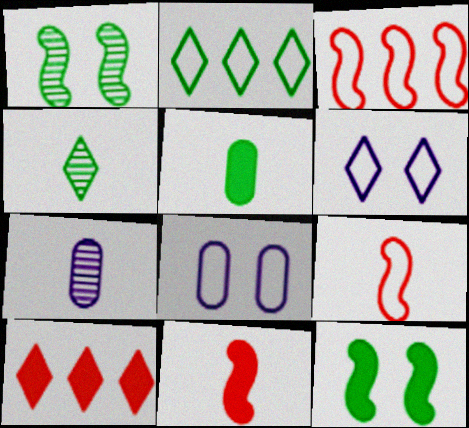[[1, 2, 5], 
[2, 8, 9], 
[4, 6, 10]]